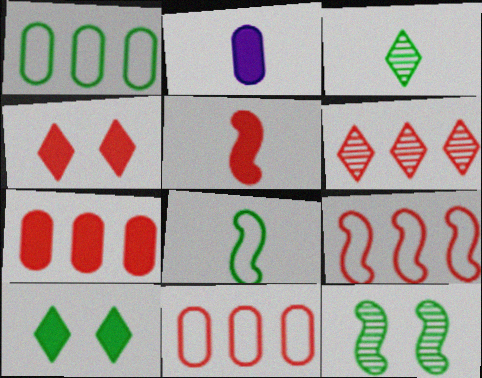[[4, 5, 7], 
[6, 7, 9]]